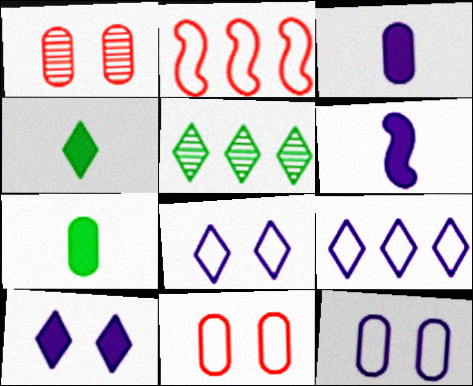[[5, 6, 11]]